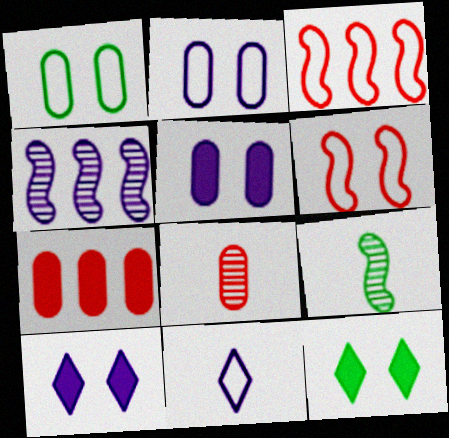[[1, 3, 11], 
[4, 5, 11]]